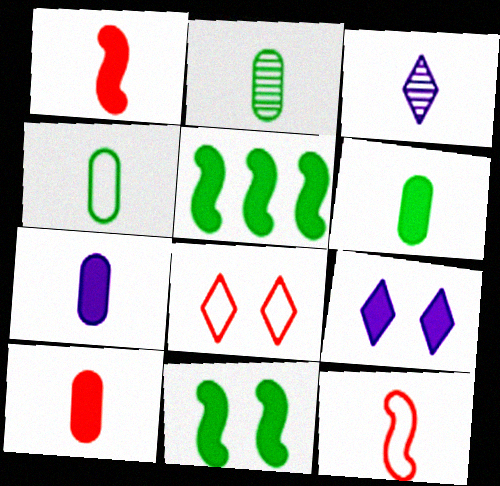[[1, 3, 4], 
[2, 4, 6], 
[3, 6, 12], 
[5, 9, 10], 
[6, 7, 10]]